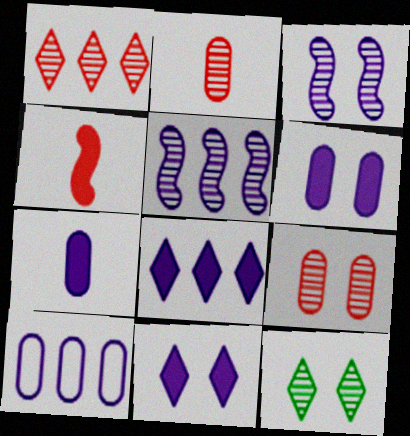[[2, 5, 12], 
[3, 9, 12], 
[4, 10, 12], 
[5, 8, 10]]